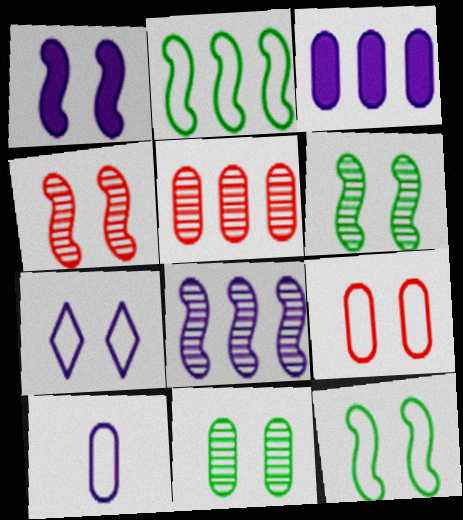[[1, 4, 12], 
[7, 9, 12]]